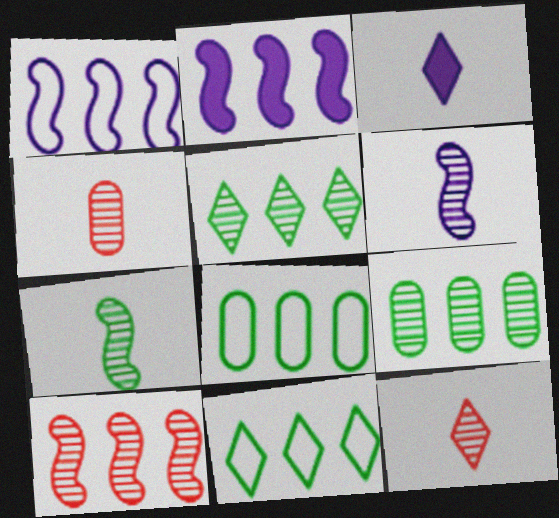[]